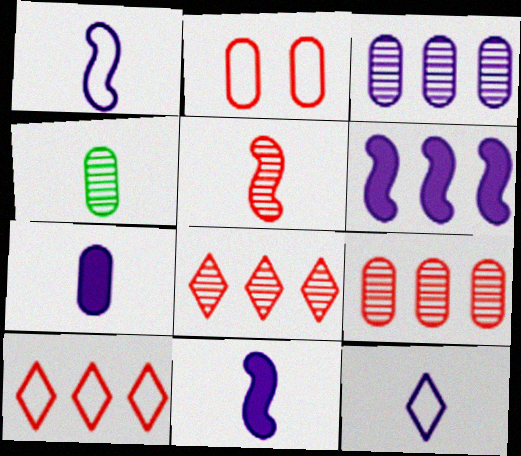[]